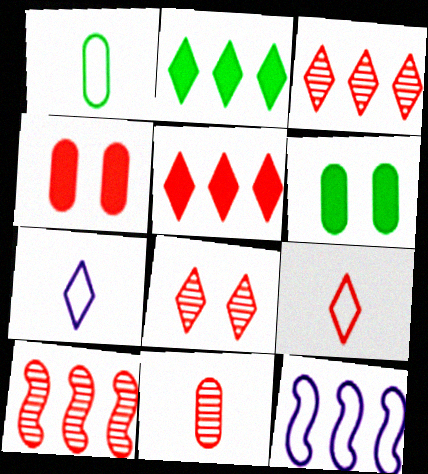[[2, 7, 8], 
[4, 9, 10], 
[5, 8, 9], 
[6, 7, 10], 
[8, 10, 11]]